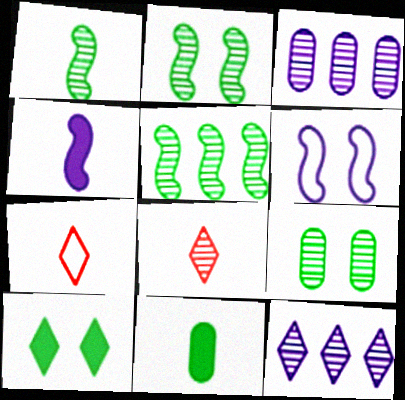[[1, 2, 5], 
[2, 3, 8], 
[7, 10, 12]]